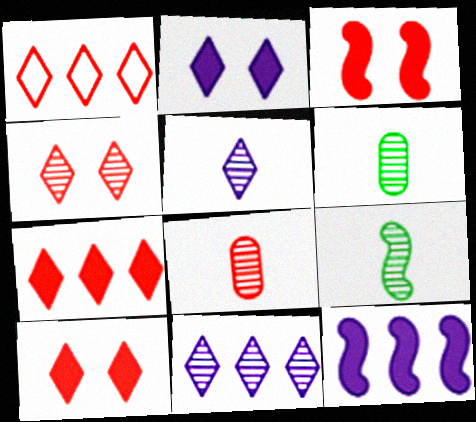[[1, 3, 8], 
[5, 8, 9]]